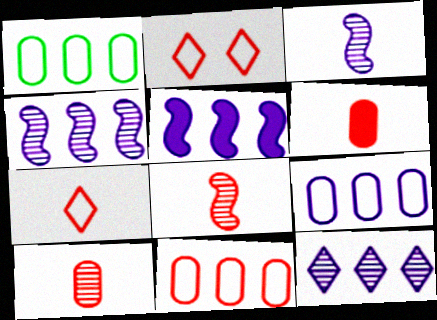[[1, 9, 11], 
[5, 9, 12], 
[6, 7, 8]]